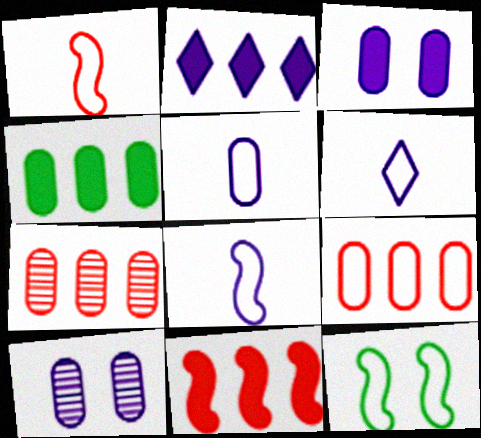[[2, 4, 11], 
[2, 8, 10], 
[5, 6, 8], 
[6, 9, 12]]